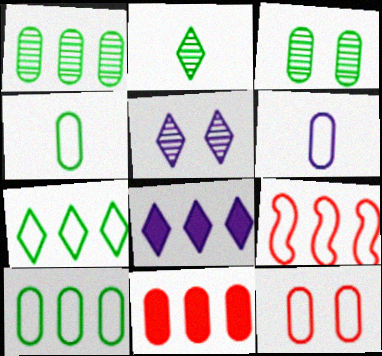[[1, 8, 9], 
[3, 6, 11], 
[6, 10, 12]]